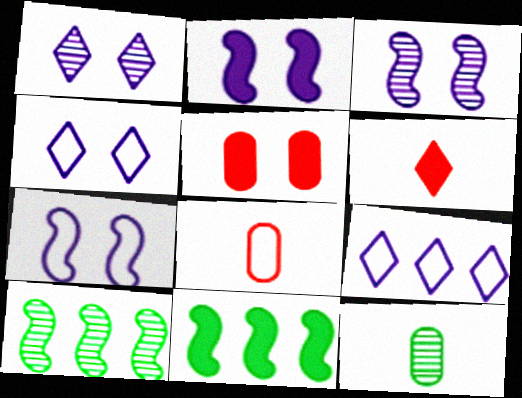[[1, 8, 11], 
[2, 3, 7]]